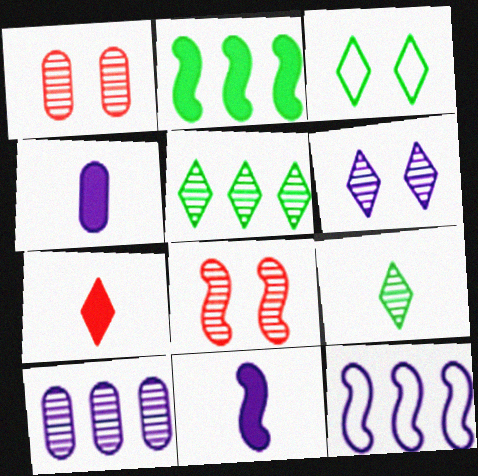[[4, 6, 12], 
[8, 9, 10]]